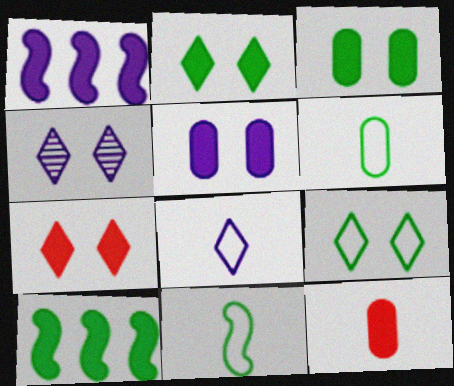[[1, 2, 12], 
[4, 7, 9]]